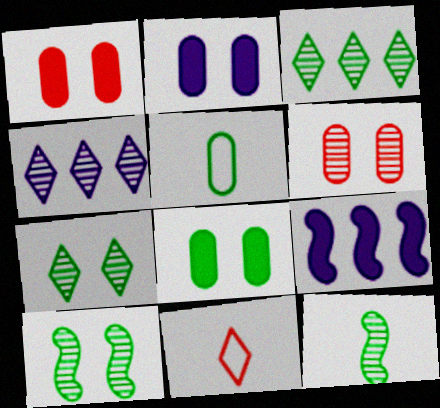[[1, 2, 8], 
[4, 6, 12]]